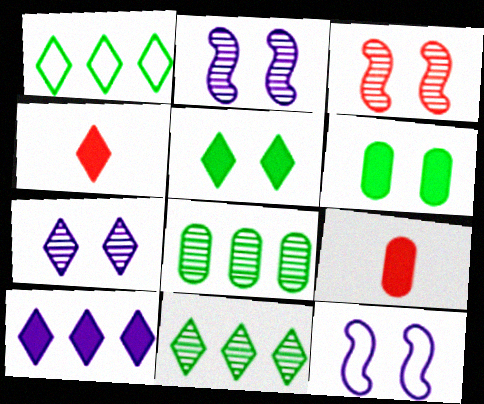[[1, 2, 9], 
[1, 4, 7], 
[4, 5, 10], 
[4, 8, 12], 
[9, 11, 12]]